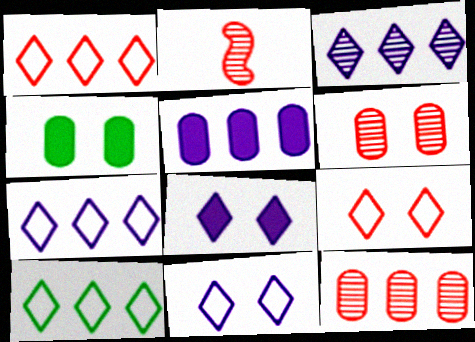[[1, 7, 10], 
[2, 4, 7]]